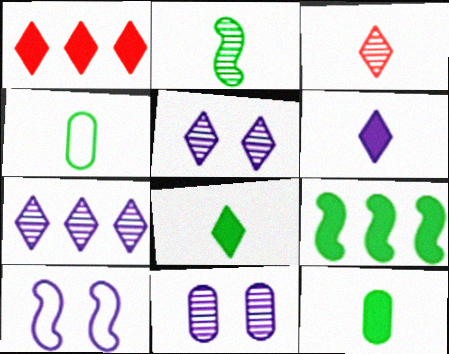[[2, 4, 8]]